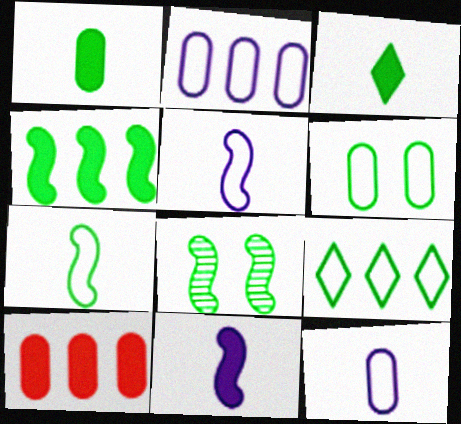[[1, 8, 9], 
[4, 7, 8], 
[6, 7, 9]]